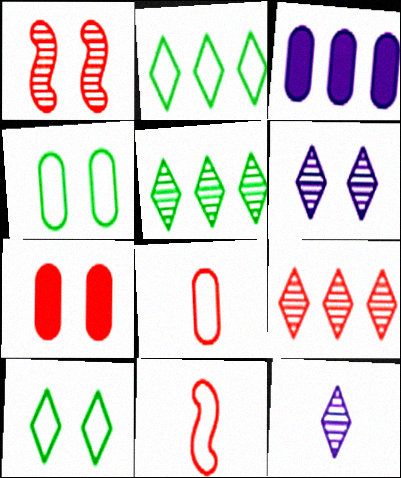[[7, 9, 11]]